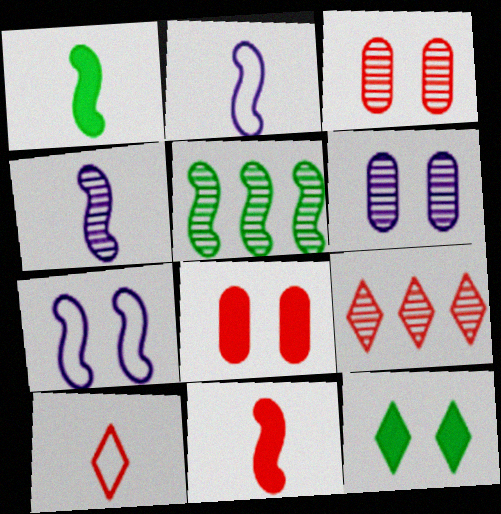[[3, 7, 12], 
[5, 7, 11]]